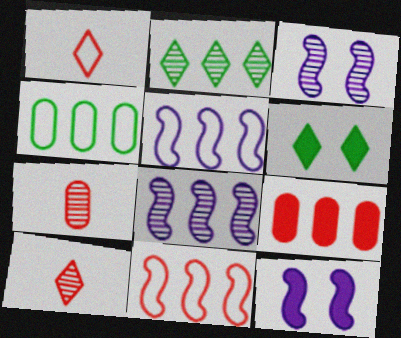[[2, 3, 7], 
[2, 5, 9], 
[4, 10, 12], 
[5, 6, 7]]